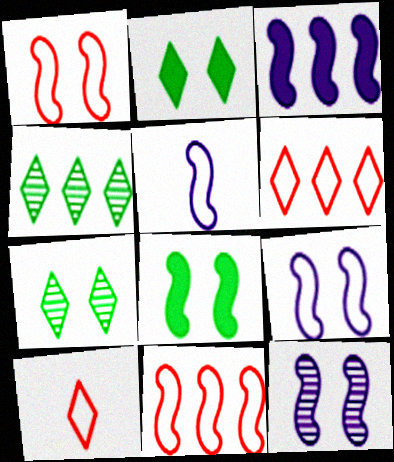[[1, 8, 12], 
[3, 5, 12]]